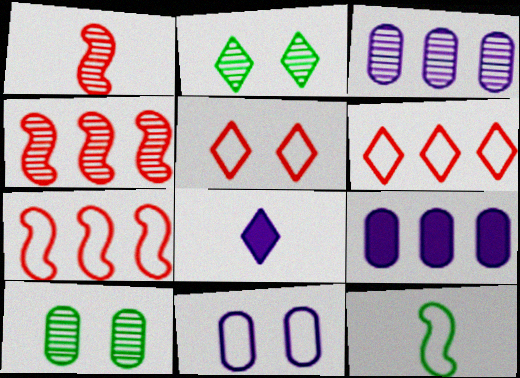[[1, 2, 3], 
[2, 6, 8], 
[6, 11, 12], 
[7, 8, 10]]